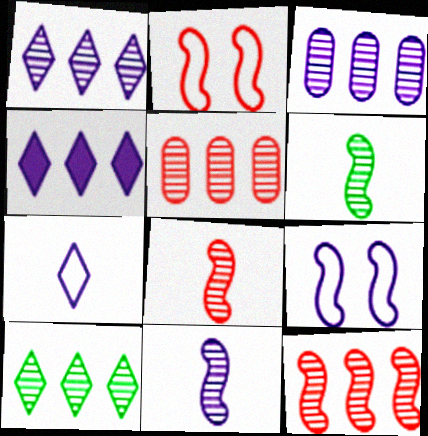[[3, 10, 12], 
[6, 8, 11]]